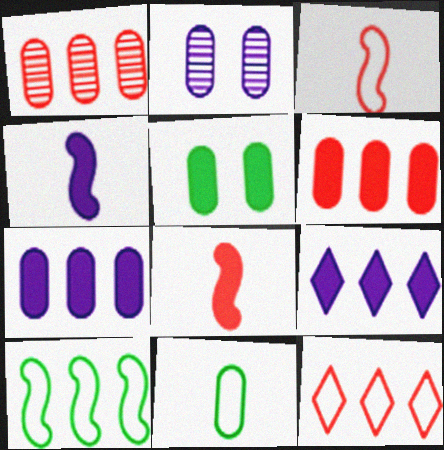[[1, 9, 10], 
[2, 6, 11], 
[5, 8, 9]]